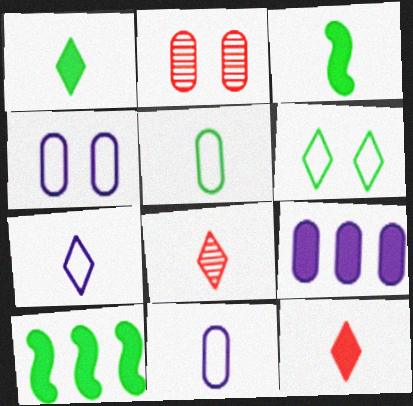[[1, 7, 8], 
[2, 5, 9], 
[2, 7, 10], 
[3, 8, 11], 
[4, 8, 10]]